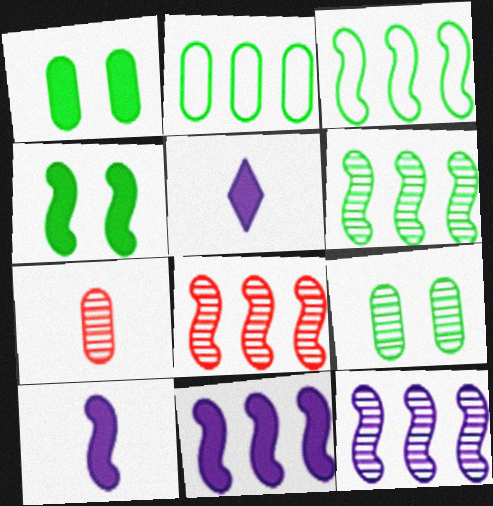[[3, 8, 11], 
[6, 8, 12]]